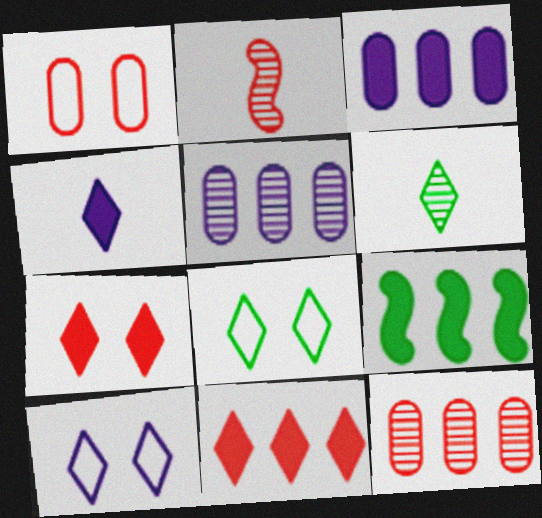[[1, 2, 11], 
[2, 3, 8], 
[3, 9, 11], 
[6, 10, 11]]